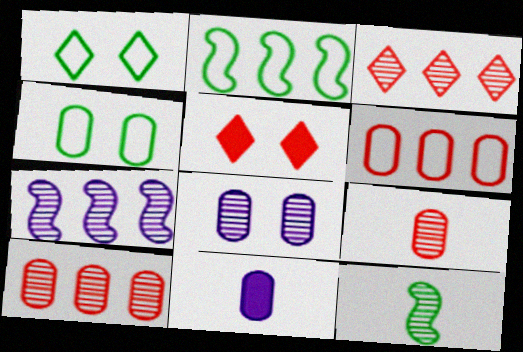[[3, 8, 12], 
[4, 10, 11]]